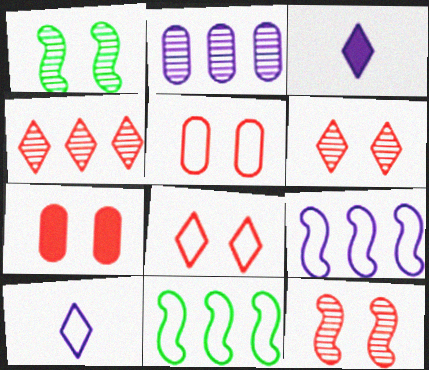[[5, 10, 11], 
[7, 8, 12]]